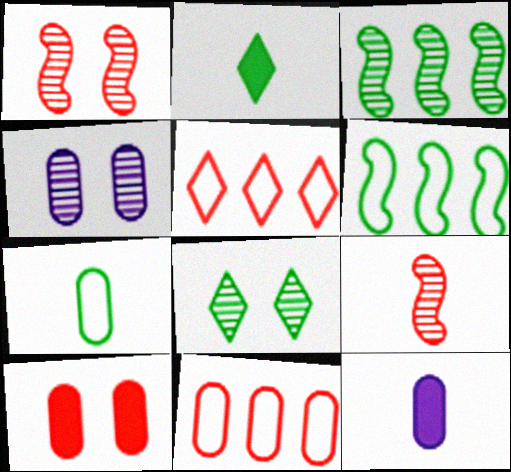[[1, 4, 8], 
[5, 9, 10]]